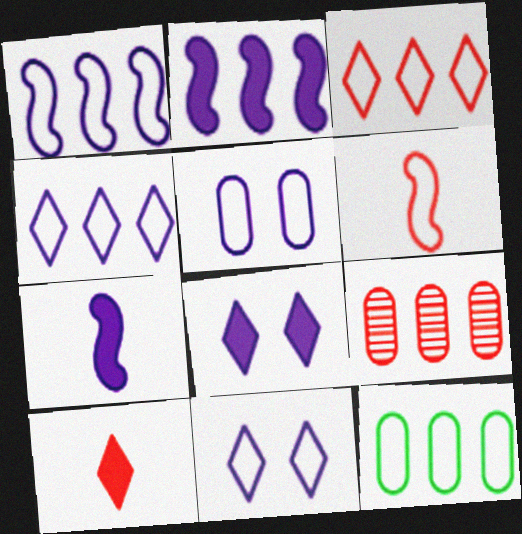[[1, 3, 12], 
[6, 11, 12]]